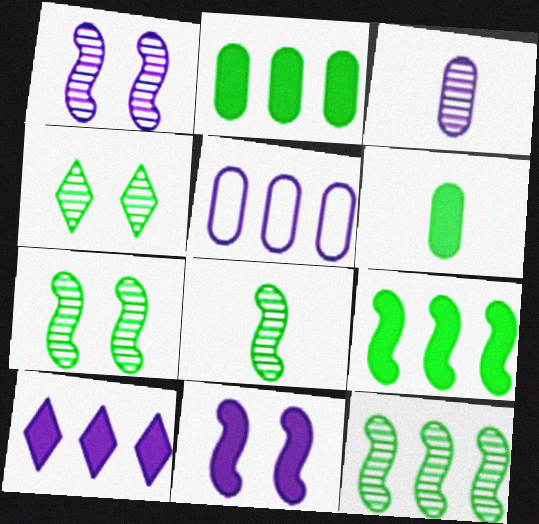[[7, 8, 12]]